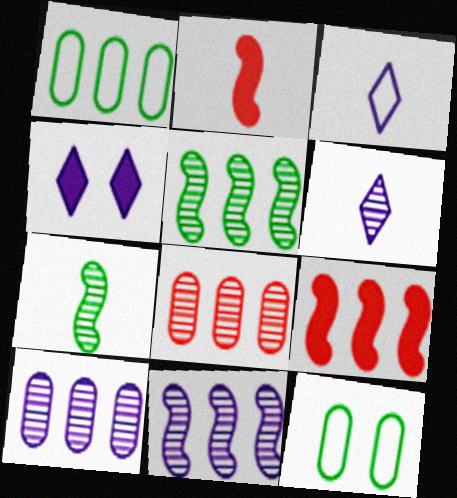[[6, 9, 12]]